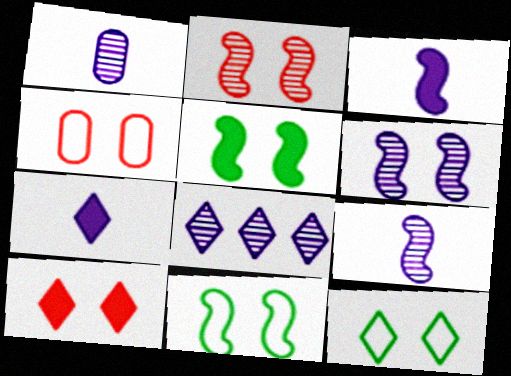[[1, 6, 8], 
[2, 4, 10]]